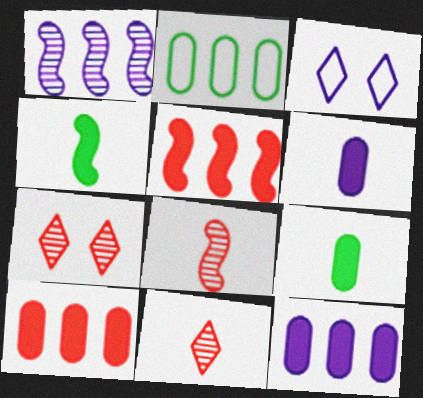[[1, 3, 6]]